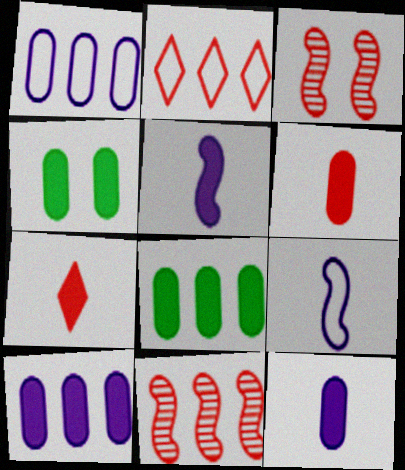[[2, 3, 6], 
[4, 6, 10]]